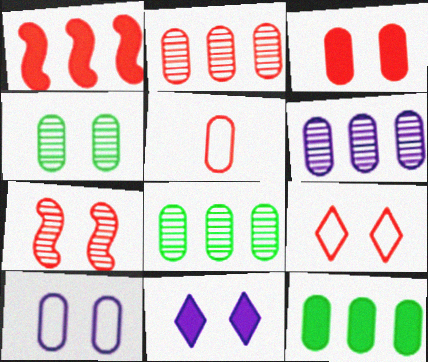[[2, 3, 5], 
[2, 6, 8], 
[3, 4, 10], 
[3, 7, 9]]